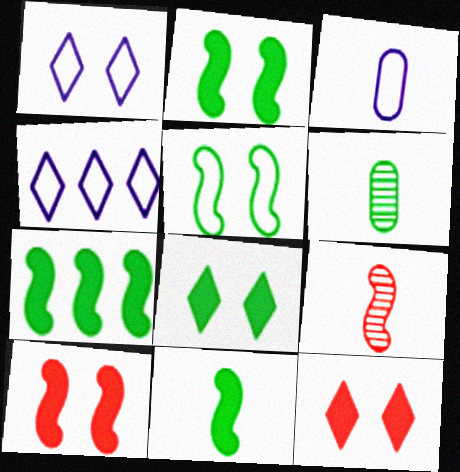[[2, 7, 11], 
[4, 6, 10]]